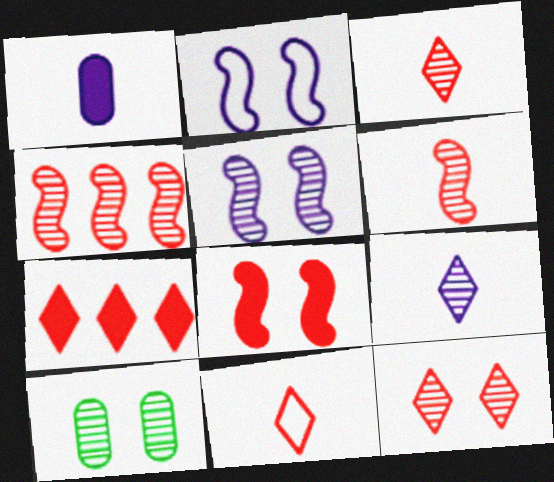[[4, 9, 10], 
[5, 10, 12], 
[7, 11, 12]]